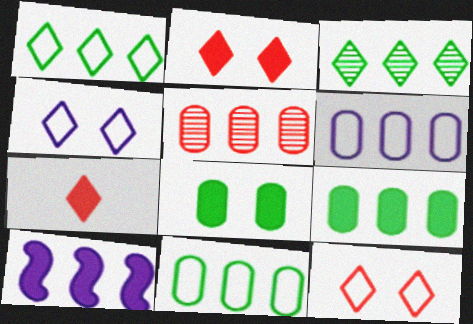[[1, 5, 10], 
[3, 4, 7], 
[5, 6, 9], 
[7, 8, 10]]